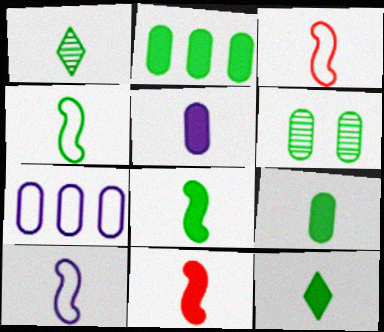[[1, 3, 5], 
[1, 4, 9], 
[3, 4, 10], 
[5, 11, 12], 
[8, 9, 12]]